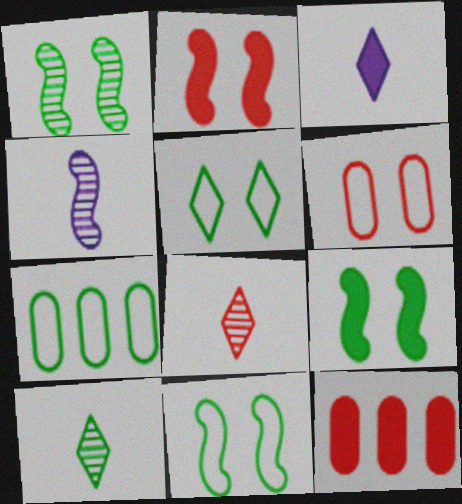[[1, 9, 11], 
[3, 9, 12], 
[4, 5, 12], 
[7, 9, 10]]